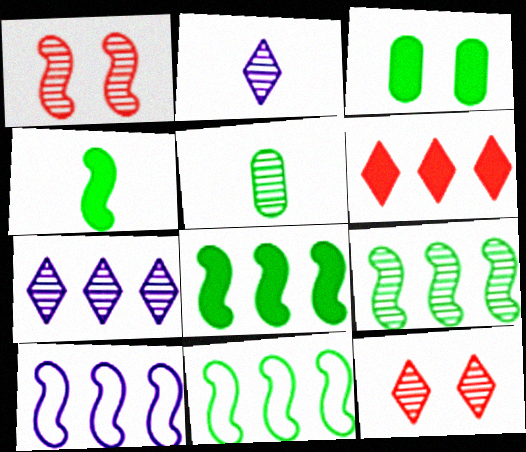[[1, 4, 10], 
[1, 5, 7], 
[8, 9, 11]]